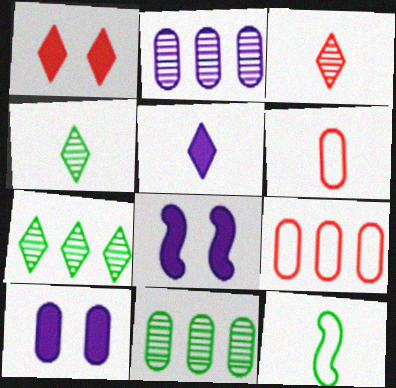[[1, 2, 12], 
[4, 8, 9], 
[6, 7, 8], 
[6, 10, 11]]